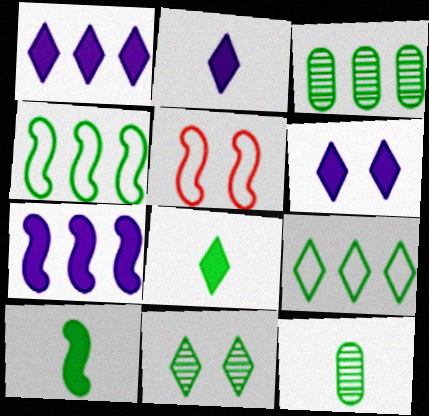[[1, 2, 6], 
[1, 5, 12], 
[2, 3, 5], 
[8, 9, 11]]